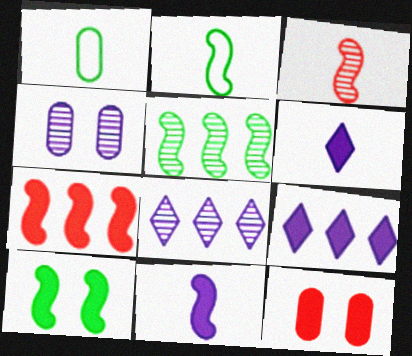[[1, 3, 6], 
[2, 3, 11], 
[2, 5, 10], 
[2, 8, 12], 
[7, 10, 11]]